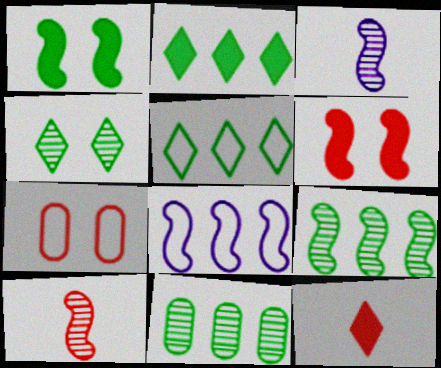[[1, 8, 10], 
[2, 3, 7]]